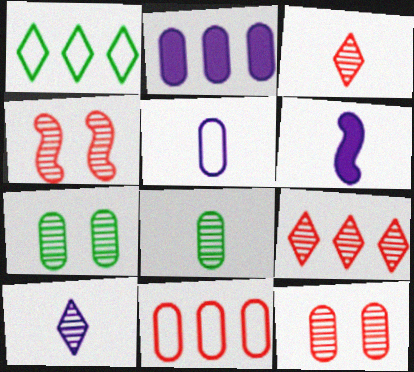[[1, 6, 12], 
[5, 6, 10]]